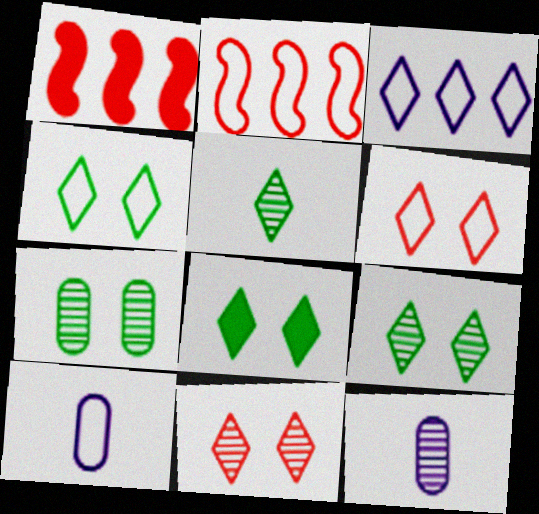[[1, 4, 12], 
[1, 9, 10], 
[2, 4, 10], 
[2, 8, 12], 
[4, 8, 9]]